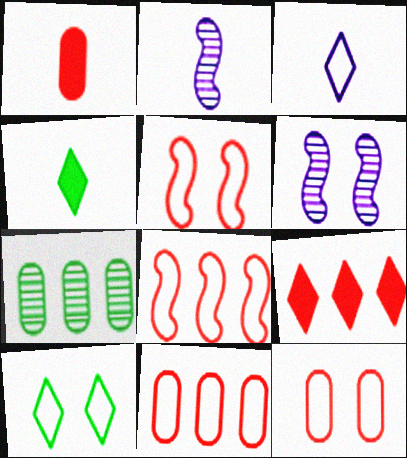[[4, 6, 11]]